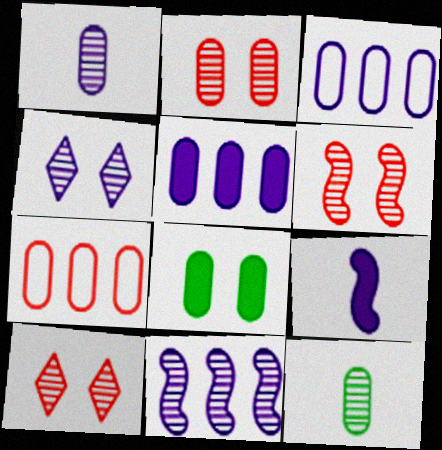[[1, 4, 11], 
[1, 7, 8], 
[2, 6, 10], 
[3, 4, 9], 
[10, 11, 12]]